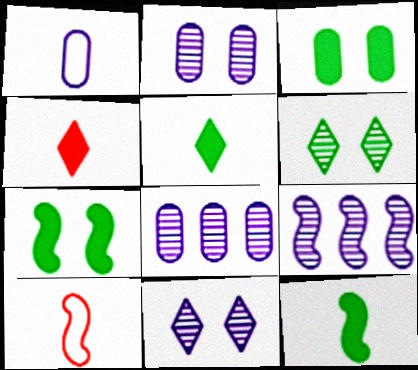[[7, 9, 10]]